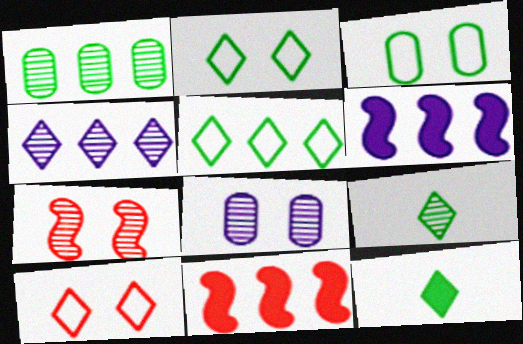[[4, 10, 12]]